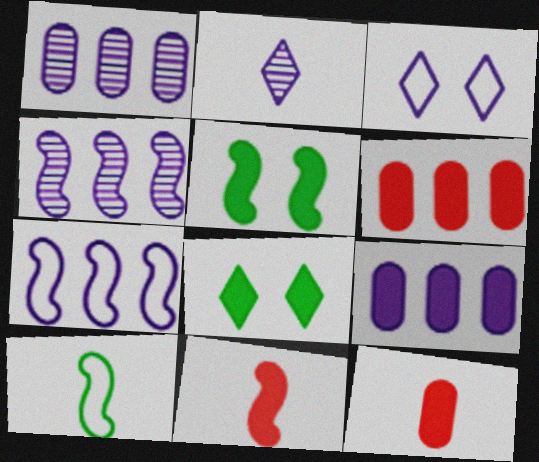[[2, 10, 12], 
[8, 9, 11]]